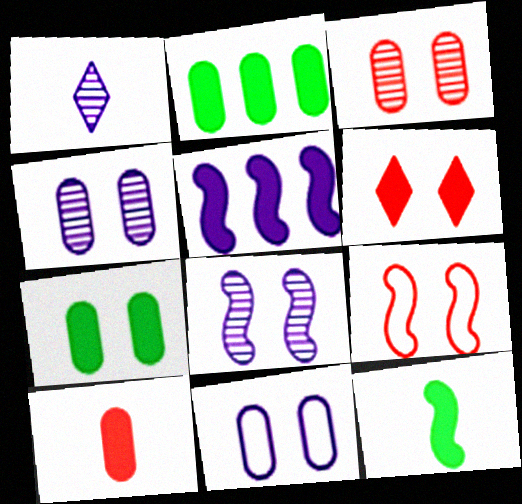[[1, 2, 9], 
[1, 5, 11], 
[3, 6, 9], 
[3, 7, 11]]